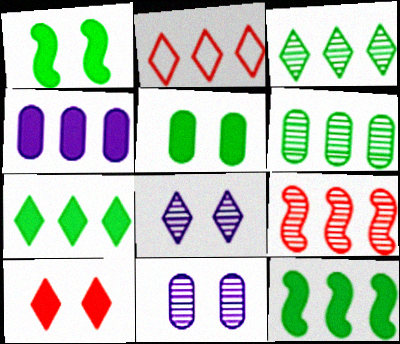[]